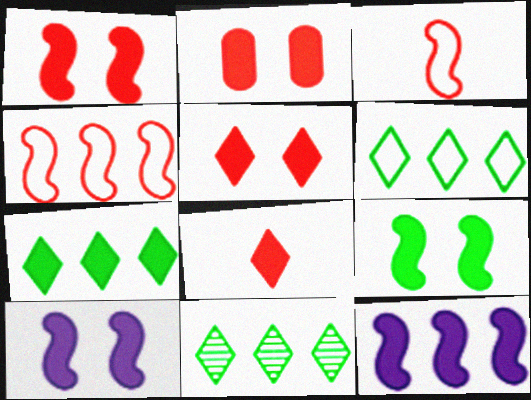[[1, 2, 5], 
[1, 9, 10], 
[6, 7, 11]]